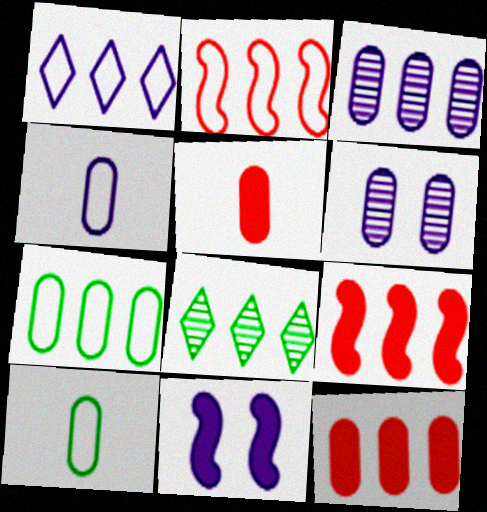[[1, 2, 7], 
[3, 7, 12], 
[5, 6, 7], 
[6, 10, 12]]